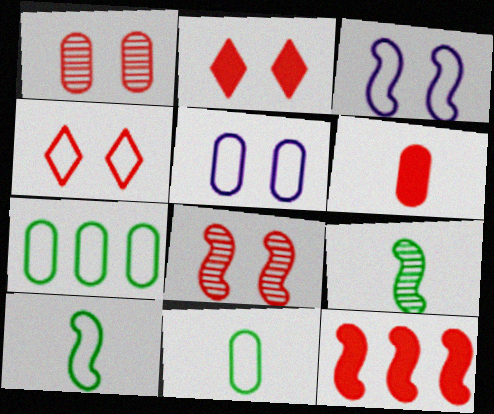[[2, 6, 12], 
[3, 9, 12]]